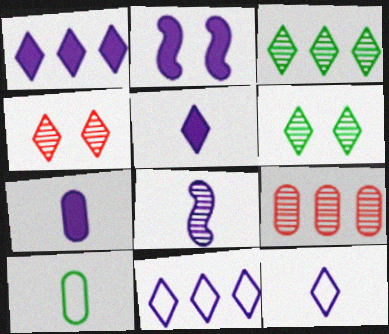[[1, 2, 7], 
[6, 8, 9], 
[7, 8, 12]]